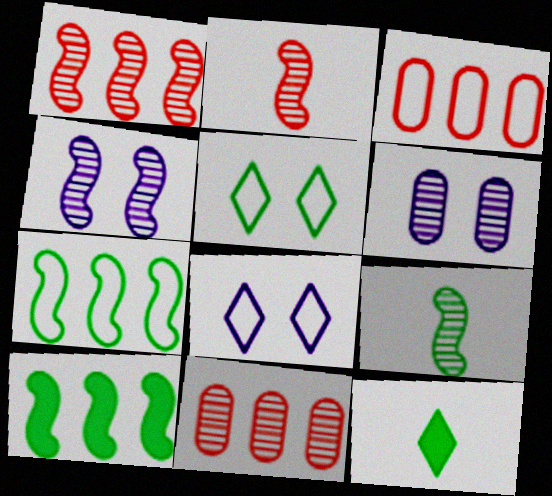[[1, 4, 9], 
[3, 4, 12]]